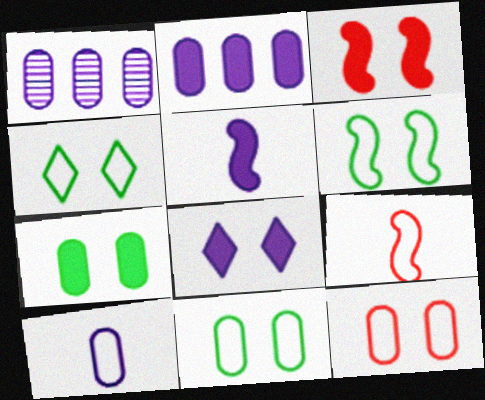[[2, 5, 8], 
[3, 7, 8], 
[4, 6, 11]]